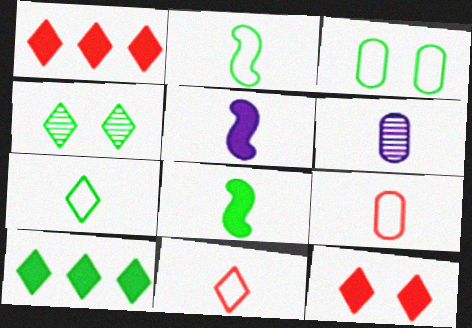[[4, 7, 10], 
[6, 8, 11]]